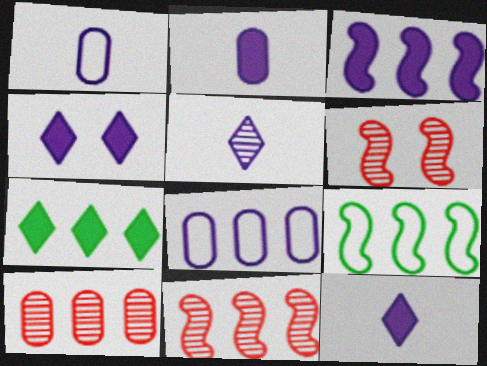[[1, 6, 7], 
[2, 3, 4], 
[3, 9, 11], 
[7, 8, 11]]